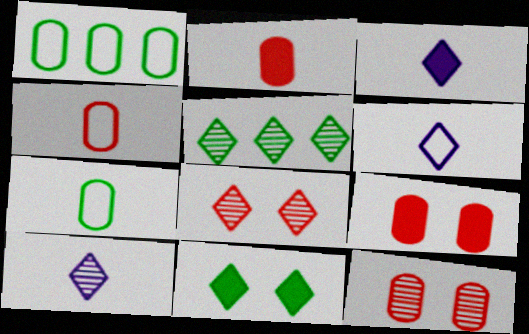[[3, 6, 10], 
[5, 8, 10]]